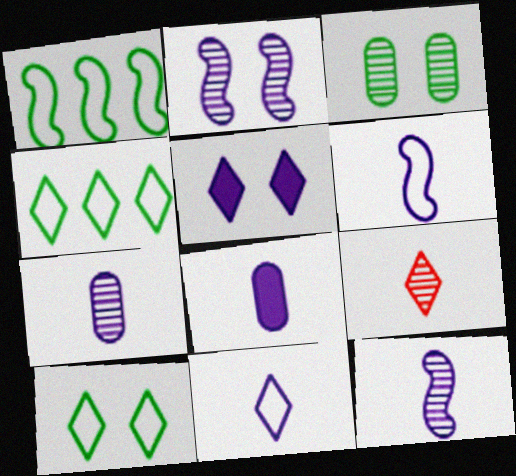[[4, 5, 9], 
[8, 11, 12]]